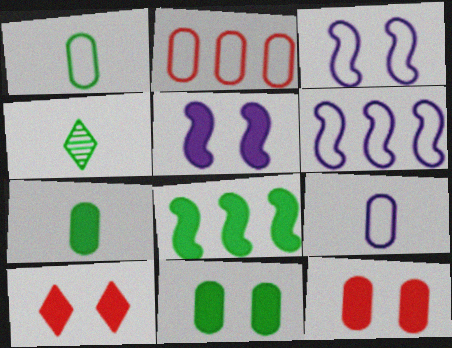[[2, 4, 5], 
[4, 6, 12], 
[5, 10, 11]]